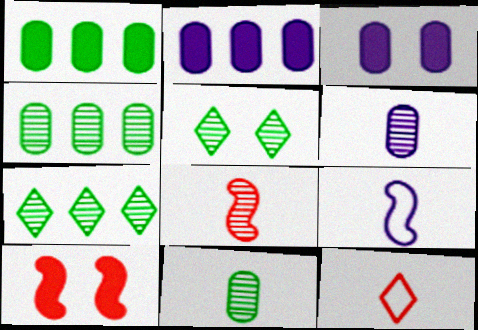[]